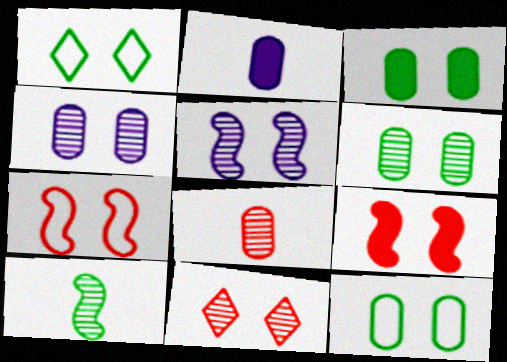[[1, 4, 9], 
[3, 6, 12], 
[5, 6, 11]]